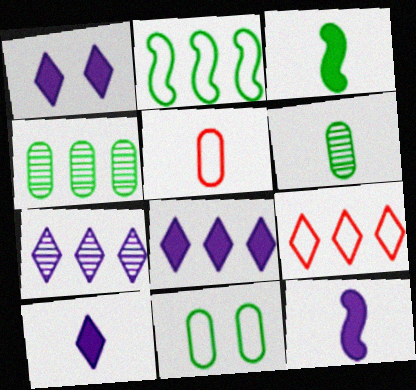[[1, 8, 10]]